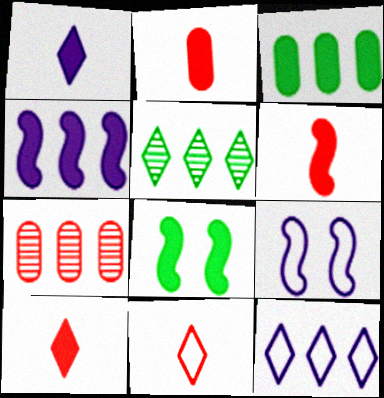[[2, 5, 9], 
[2, 6, 10], 
[4, 6, 8]]